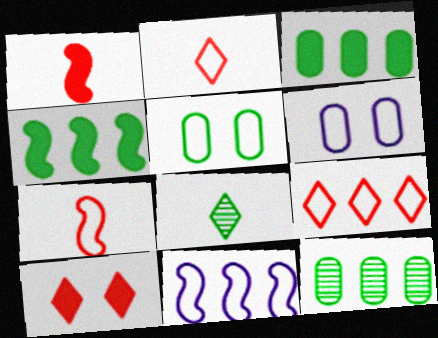[[2, 5, 11], 
[4, 5, 8]]